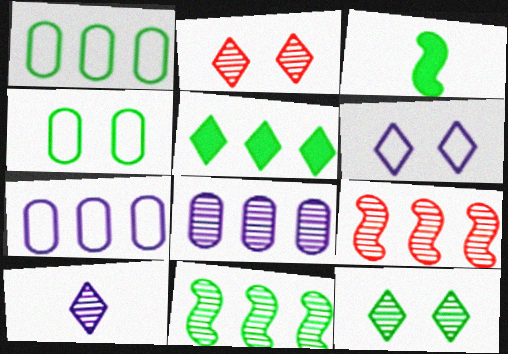[[1, 3, 12], 
[1, 5, 11], 
[2, 3, 7], 
[5, 7, 9]]